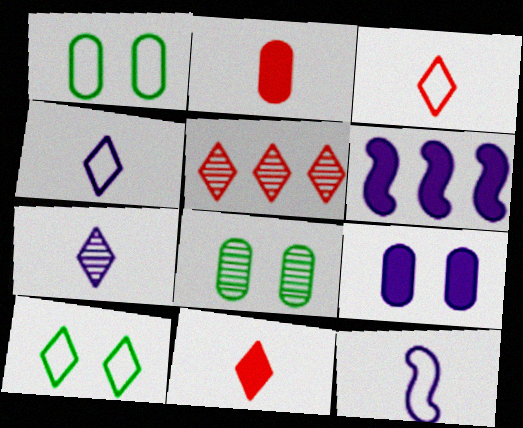[[3, 6, 8]]